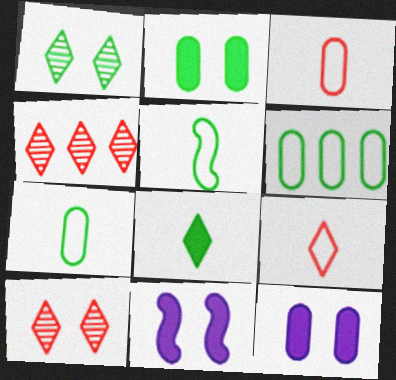[[4, 5, 12], 
[4, 7, 11]]